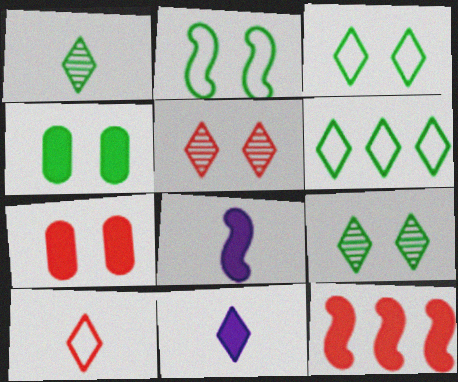[[1, 10, 11], 
[2, 4, 9], 
[4, 11, 12], 
[5, 6, 11]]